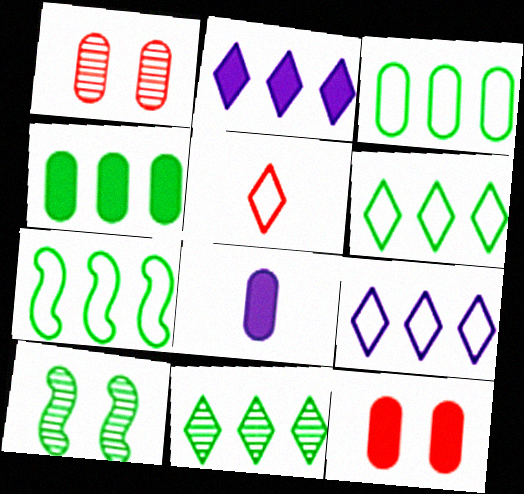[[1, 3, 8], 
[3, 6, 7], 
[4, 7, 11], 
[4, 8, 12]]